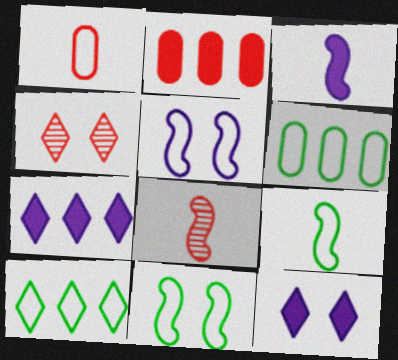[[1, 5, 10], 
[3, 4, 6], 
[3, 8, 9], 
[6, 8, 12]]